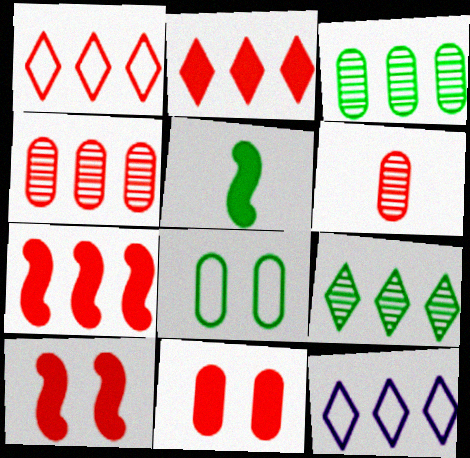[[1, 4, 7], 
[1, 6, 10], 
[2, 9, 12], 
[3, 7, 12], 
[5, 8, 9]]